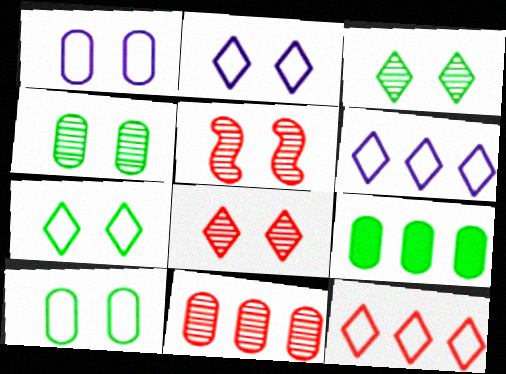[]